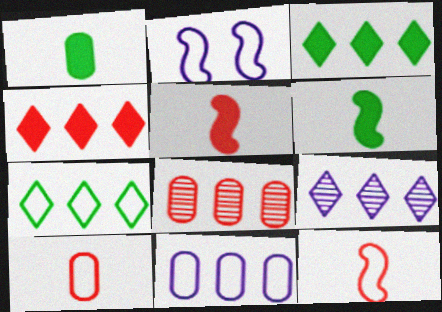[[2, 7, 10], 
[4, 7, 9]]